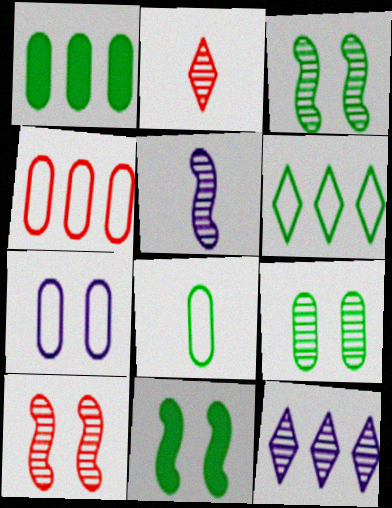[[1, 8, 9], 
[4, 7, 8]]